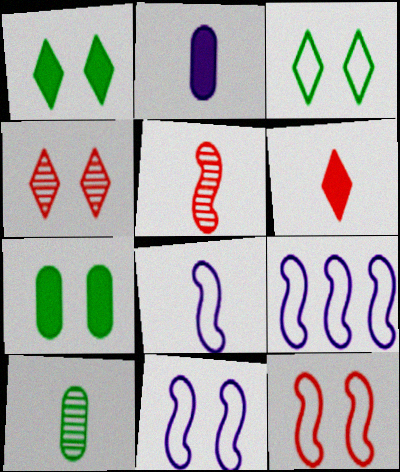[[4, 7, 11], 
[6, 8, 10], 
[8, 9, 11]]